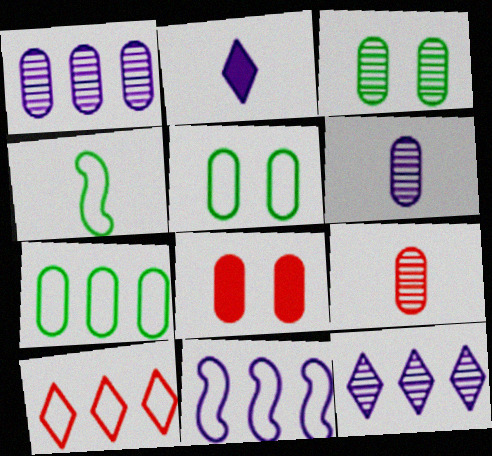[[1, 3, 9], 
[2, 4, 9], 
[4, 8, 12], 
[6, 7, 8], 
[7, 10, 11]]